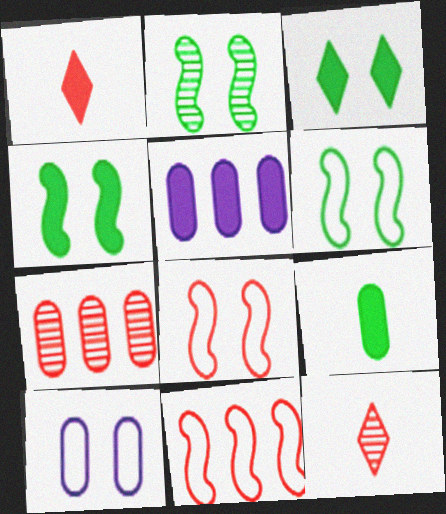[[1, 4, 5], 
[1, 7, 8], 
[2, 4, 6], 
[5, 6, 12], 
[7, 9, 10]]